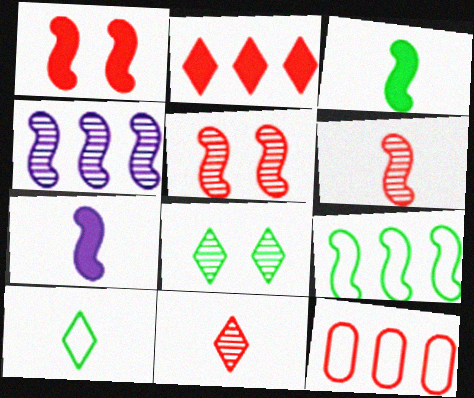[[1, 11, 12], 
[5, 7, 9], 
[7, 8, 12]]